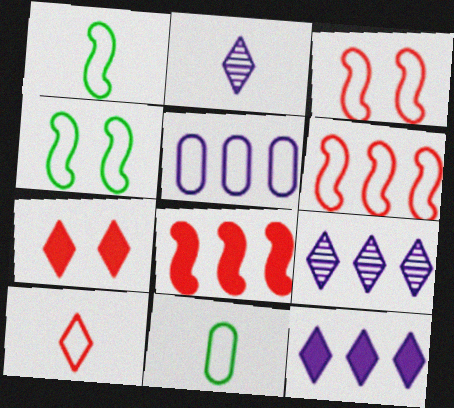[[4, 5, 10]]